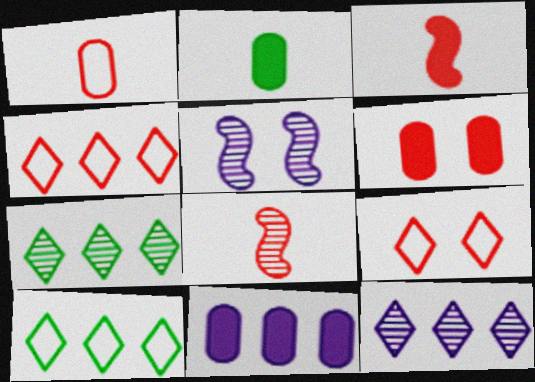[[2, 4, 5], 
[2, 6, 11], 
[4, 6, 8]]